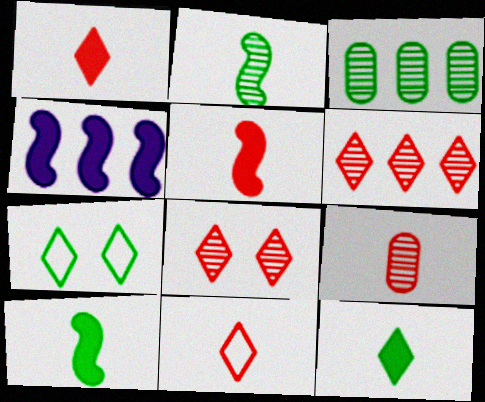[[3, 7, 10], 
[4, 7, 9], 
[5, 9, 11]]